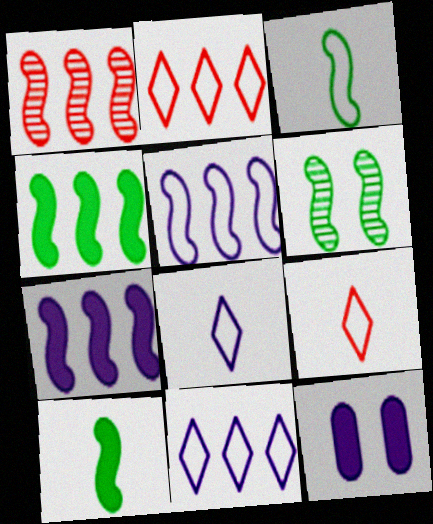[[1, 4, 5], 
[3, 4, 6]]